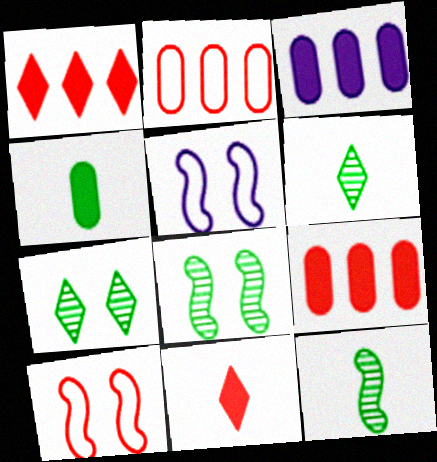[[3, 6, 10], 
[5, 6, 9]]